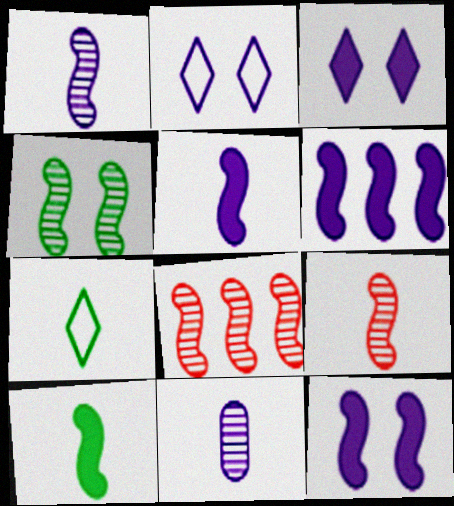[[1, 4, 8], 
[2, 6, 11], 
[5, 6, 12]]